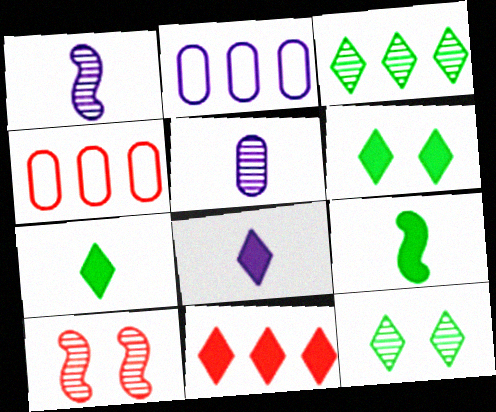[[1, 4, 6], 
[2, 7, 10], 
[3, 5, 10], 
[6, 8, 11]]